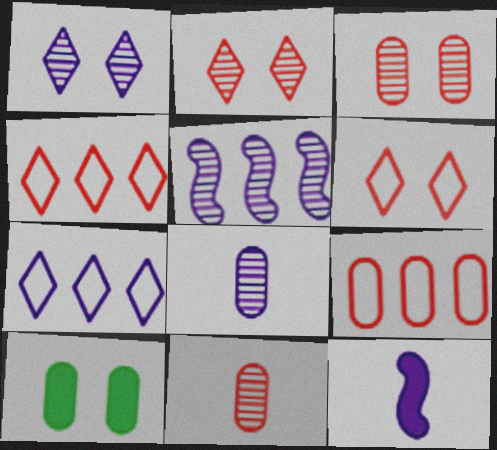[[1, 5, 8], 
[8, 9, 10]]